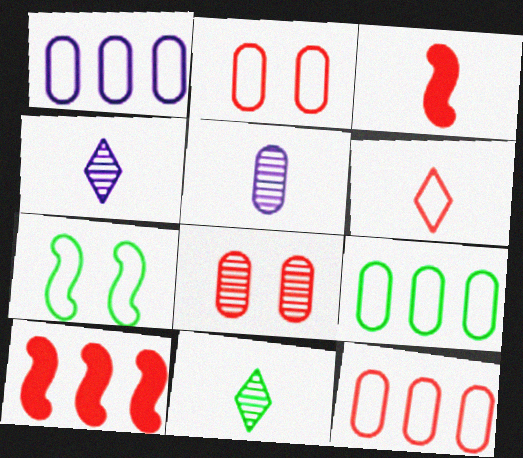[[1, 6, 7], 
[1, 9, 12], 
[6, 8, 10]]